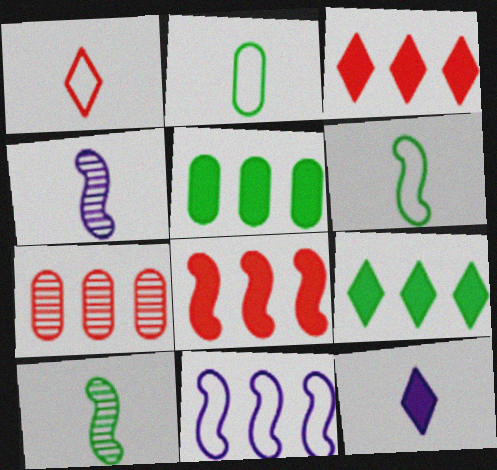[[7, 9, 11]]